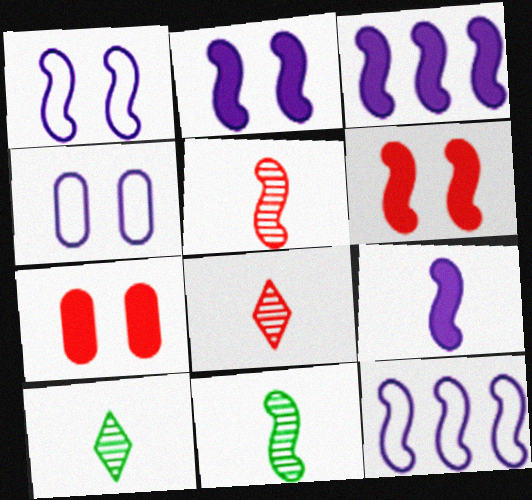[[2, 3, 9], 
[6, 11, 12], 
[7, 10, 12]]